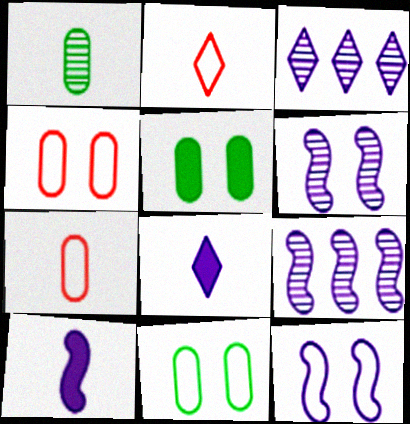[[1, 2, 10], 
[2, 5, 9], 
[9, 10, 12]]